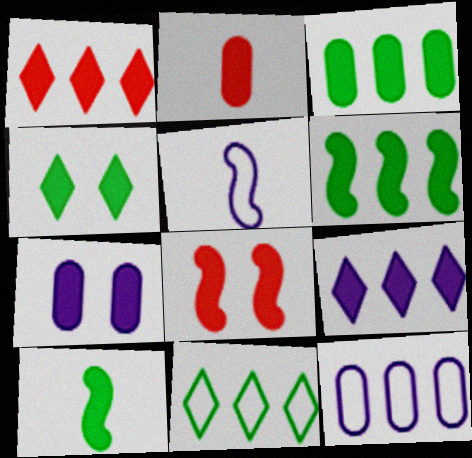[[1, 2, 8], 
[1, 7, 10], 
[2, 3, 7], 
[3, 4, 10], 
[4, 7, 8]]